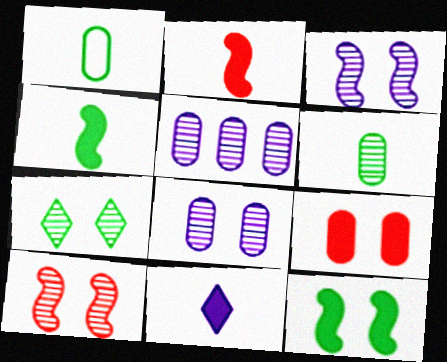[[1, 5, 9], 
[7, 8, 10]]